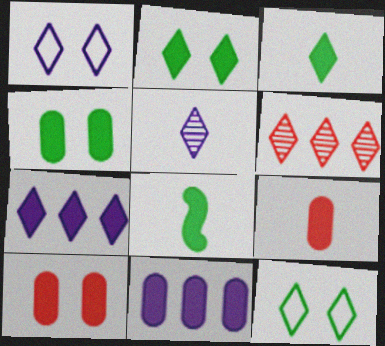[[1, 3, 6], 
[1, 5, 7], 
[4, 9, 11], 
[7, 8, 10]]